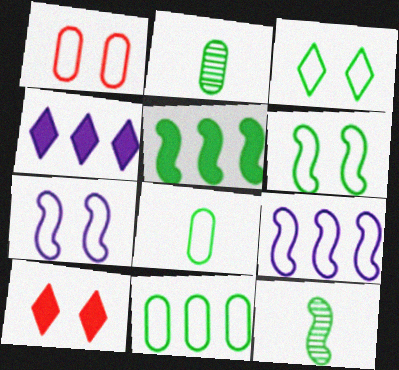[[1, 3, 7], 
[1, 4, 12], 
[2, 3, 5], 
[2, 9, 10], 
[5, 6, 12]]